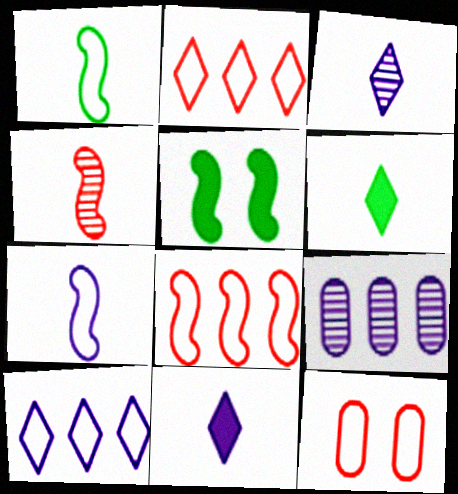[[1, 10, 12]]